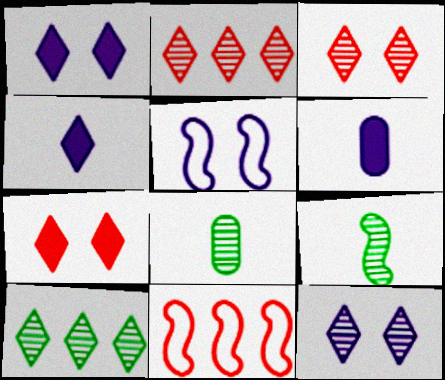[[1, 8, 11]]